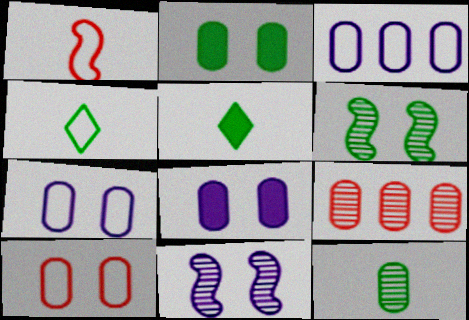[]